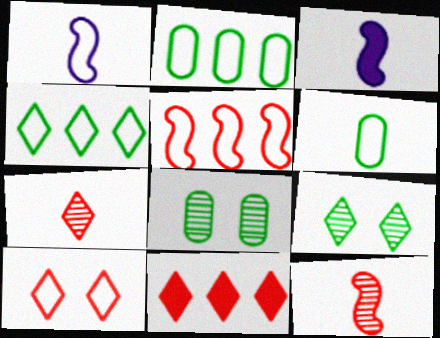[[1, 2, 10], 
[1, 8, 11], 
[3, 6, 7], 
[7, 10, 11]]